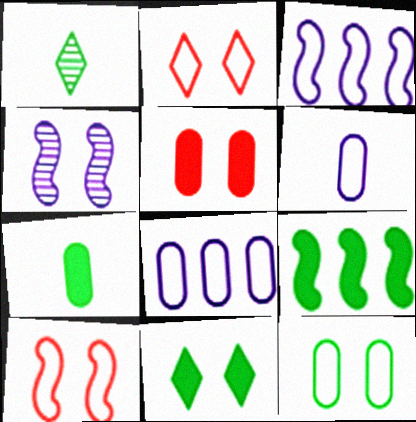[[1, 3, 5], 
[1, 9, 12], 
[7, 9, 11]]